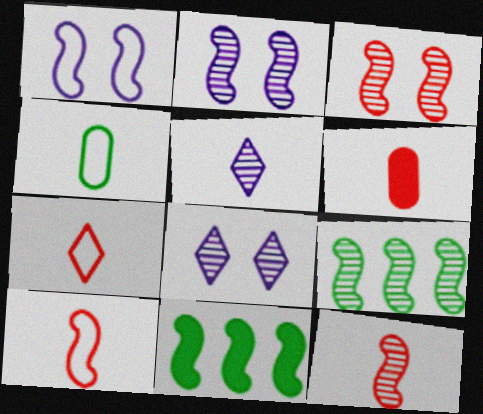[[1, 11, 12], 
[2, 9, 12], 
[2, 10, 11], 
[6, 7, 12]]